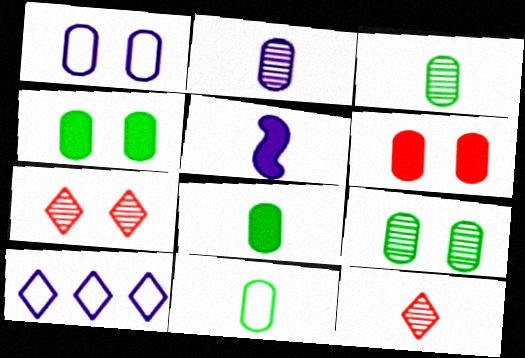[[1, 6, 9], 
[3, 8, 11], 
[5, 11, 12]]